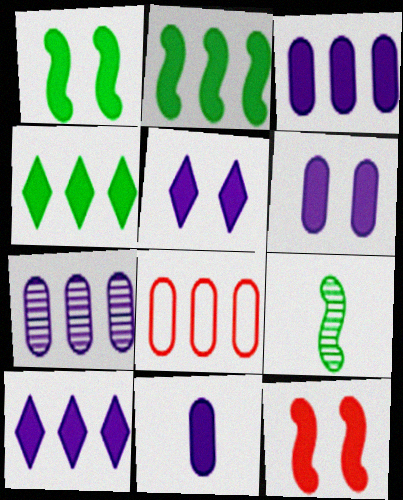[[3, 6, 11], 
[4, 11, 12], 
[5, 8, 9]]